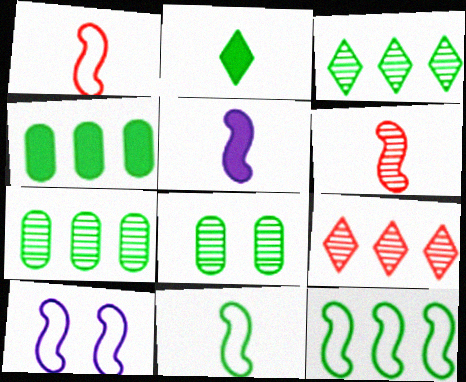[[1, 10, 12], 
[2, 8, 12], 
[3, 4, 12], 
[5, 6, 11]]